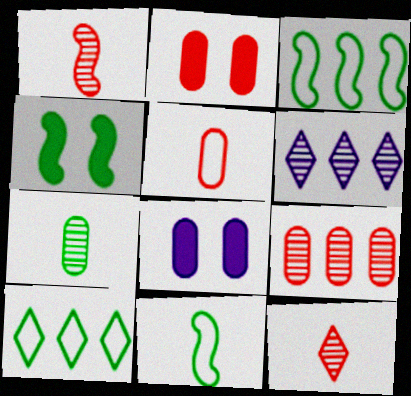[[1, 8, 10], 
[2, 5, 9], 
[2, 6, 11], 
[3, 8, 12], 
[4, 5, 6], 
[4, 7, 10]]